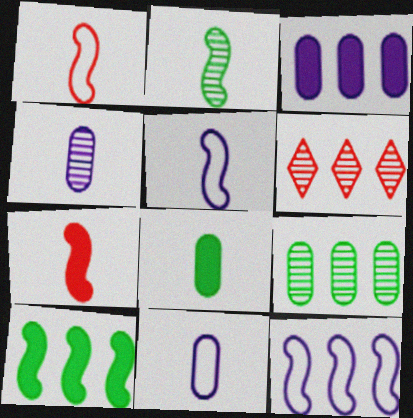[[2, 5, 7]]